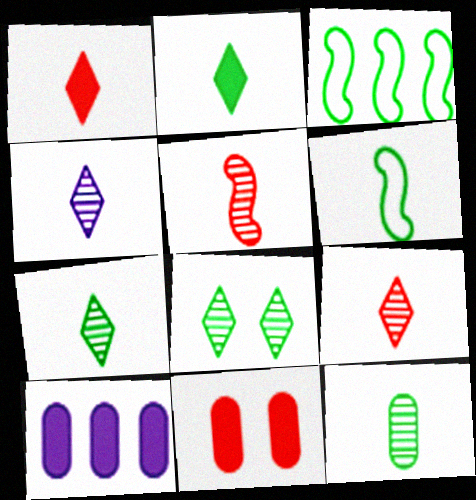[[2, 6, 12], 
[3, 4, 11], 
[4, 5, 12], 
[4, 7, 9]]